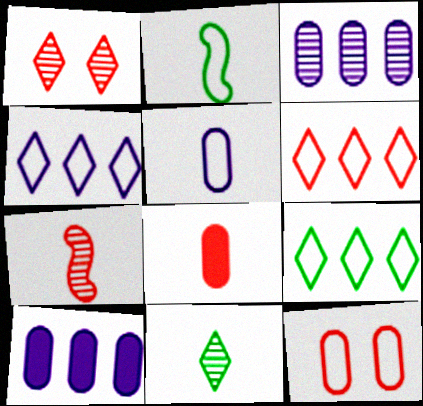[[1, 2, 10], 
[2, 4, 12], 
[4, 6, 9]]